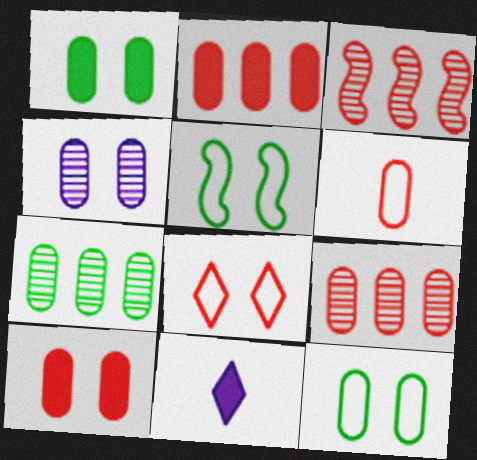[[3, 11, 12], 
[4, 10, 12], 
[5, 9, 11], 
[6, 9, 10]]